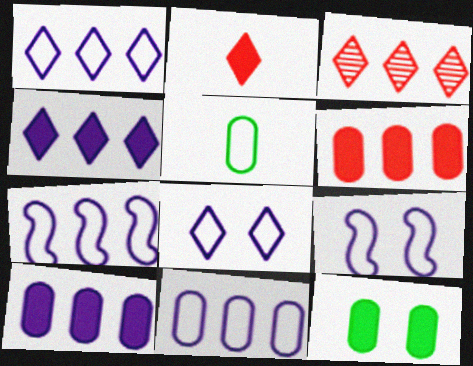[[1, 7, 11]]